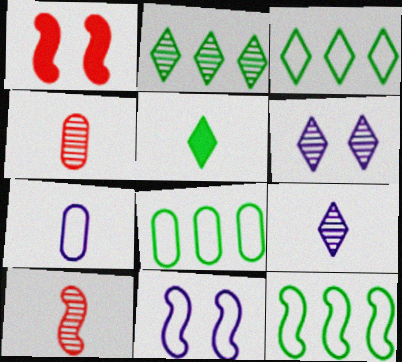[[1, 2, 7], 
[1, 8, 9], 
[3, 8, 12], 
[5, 7, 10]]